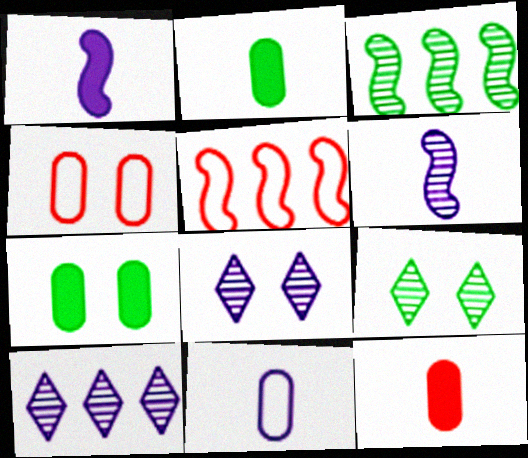[[2, 5, 8]]